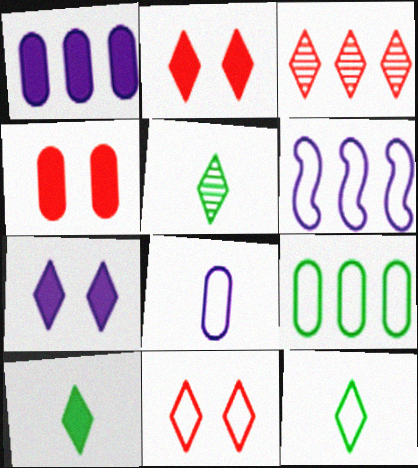[[3, 7, 12], 
[4, 5, 6], 
[5, 10, 12]]